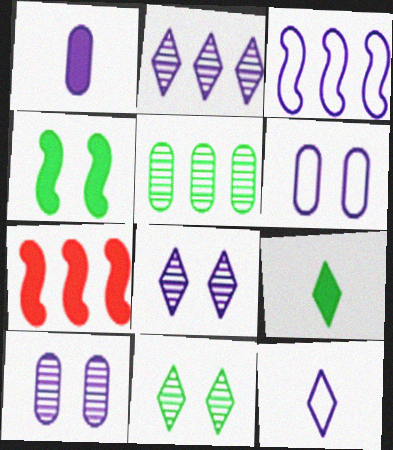[[1, 3, 8], 
[3, 6, 12]]